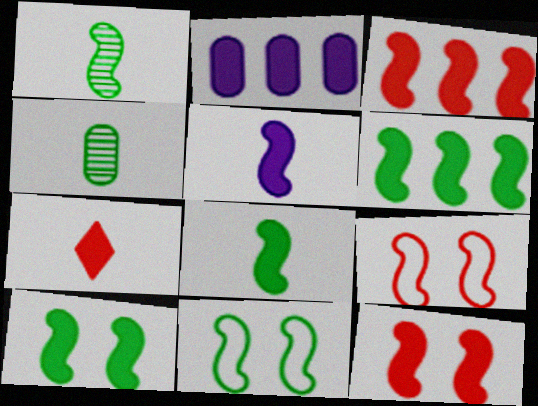[[1, 6, 11], 
[2, 7, 10], 
[3, 5, 10], 
[5, 6, 12], 
[6, 8, 10]]